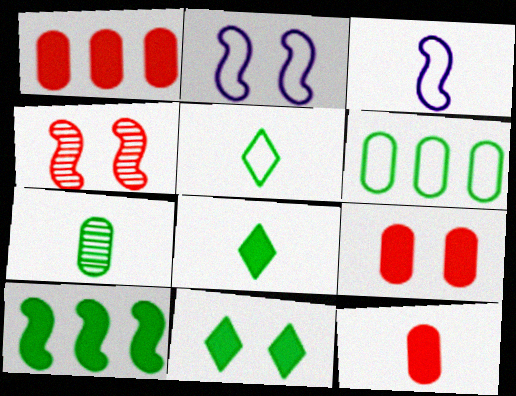[[1, 9, 12], 
[3, 4, 10]]